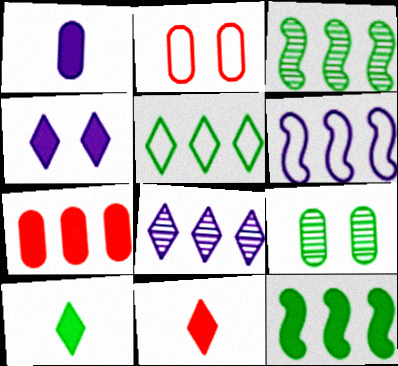[[6, 9, 11]]